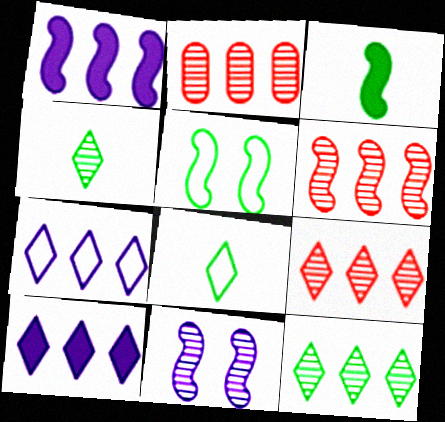[[2, 4, 11], 
[2, 6, 9]]